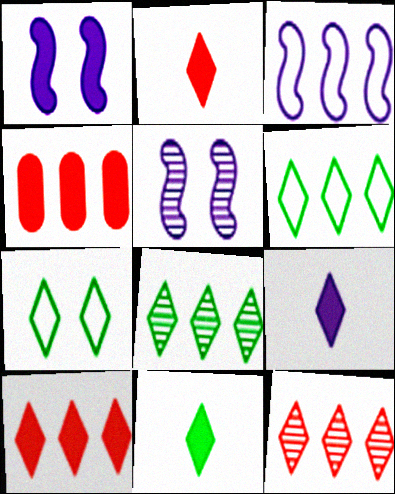[[1, 4, 11], 
[2, 9, 11], 
[3, 4, 8], 
[7, 8, 11], 
[7, 9, 12]]